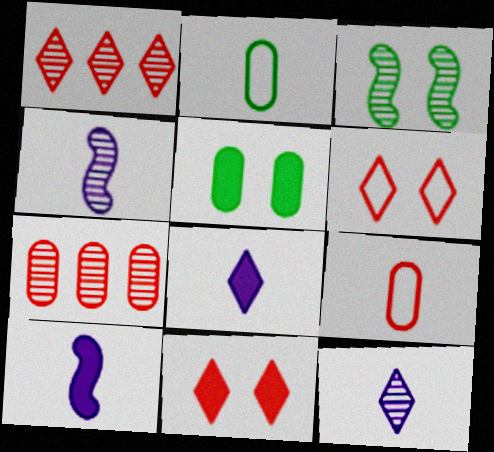[[3, 7, 12]]